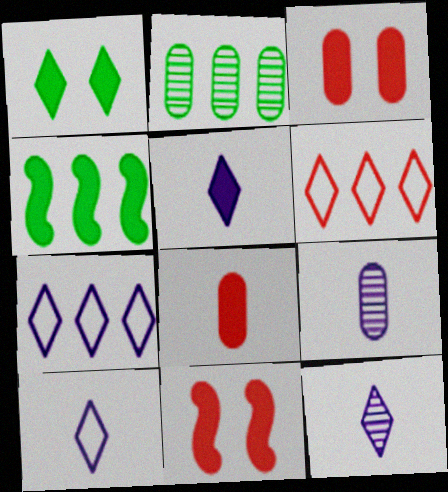[[1, 6, 12], 
[2, 10, 11], 
[3, 4, 5], 
[5, 10, 12]]